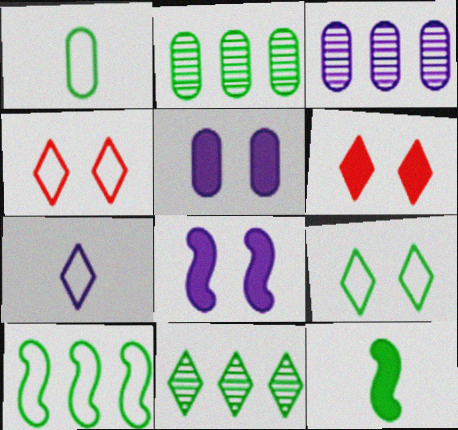[[1, 9, 10], 
[2, 9, 12], 
[3, 4, 12], 
[3, 7, 8], 
[6, 7, 11]]